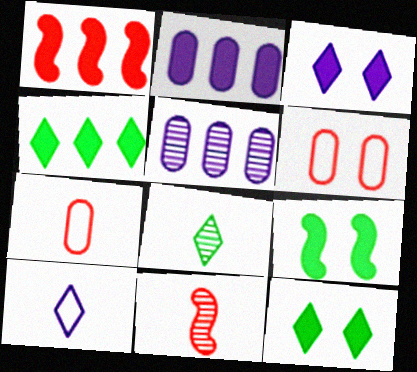[[1, 2, 4]]